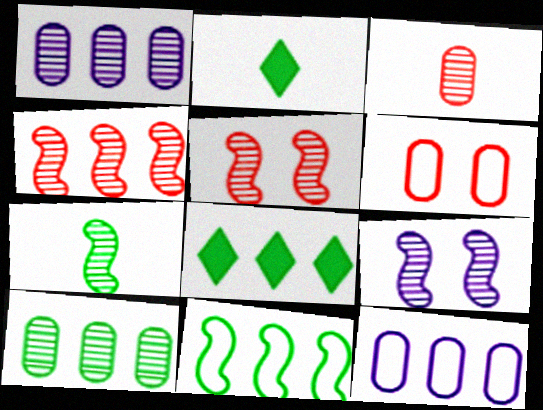[[2, 5, 12], 
[4, 7, 9], 
[4, 8, 12], 
[8, 10, 11]]